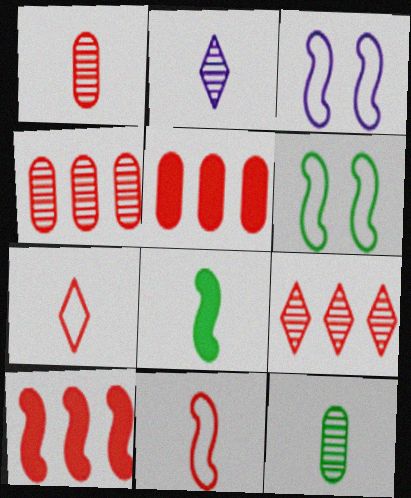[[2, 5, 6]]